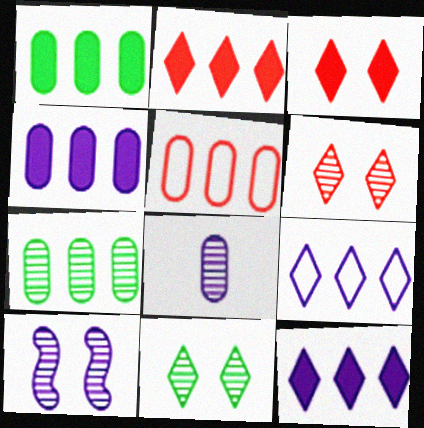[[4, 5, 7]]